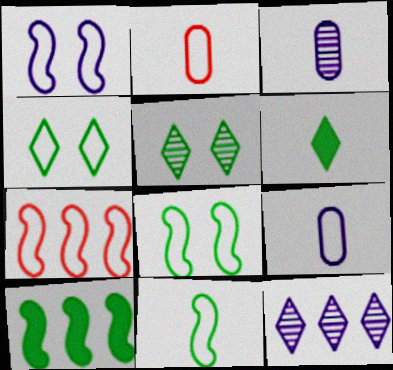[[1, 7, 11], 
[4, 7, 9]]